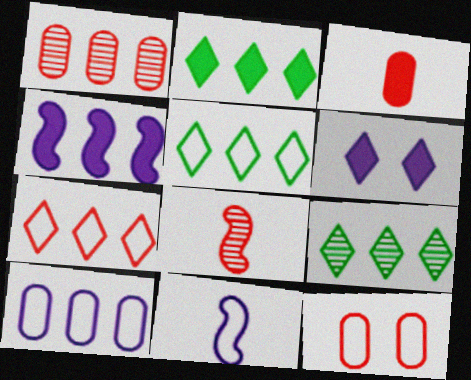[[1, 3, 12], 
[1, 4, 5], 
[2, 5, 9], 
[5, 11, 12]]